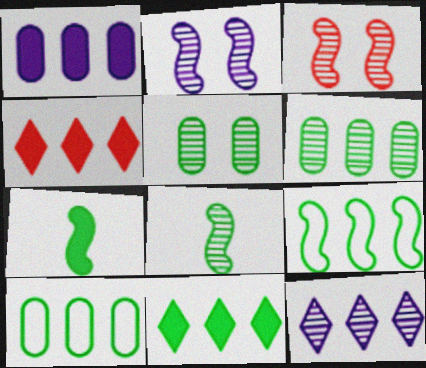[[6, 9, 11]]